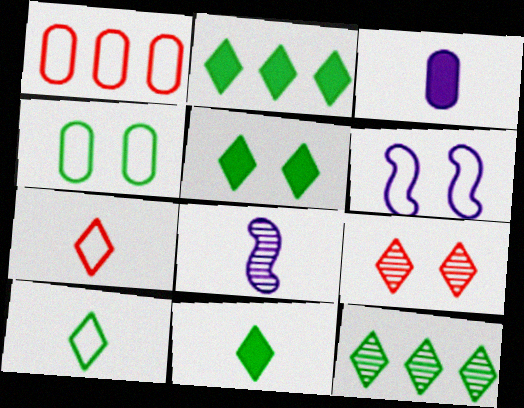[[1, 5, 8], 
[1, 6, 10], 
[2, 5, 11], 
[5, 10, 12]]